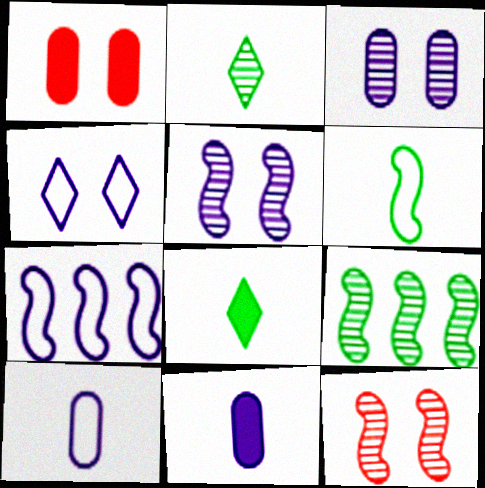[[1, 2, 7], 
[4, 7, 10]]